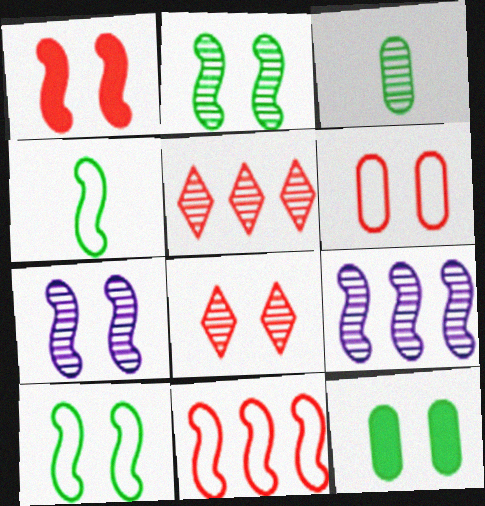[[1, 4, 9], 
[1, 6, 8], 
[1, 7, 10], 
[3, 5, 7], 
[3, 8, 9]]